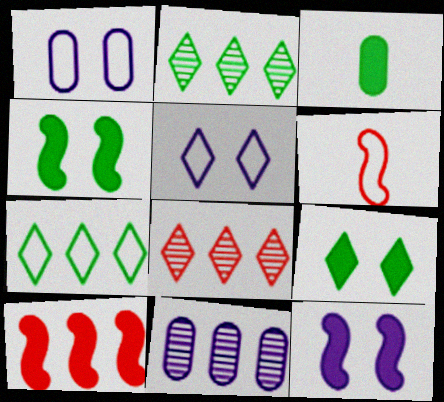[[1, 6, 7], 
[6, 9, 11], 
[7, 10, 11]]